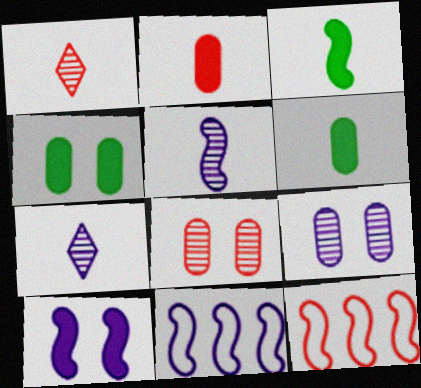[[1, 4, 11], 
[4, 7, 12], 
[5, 10, 11]]